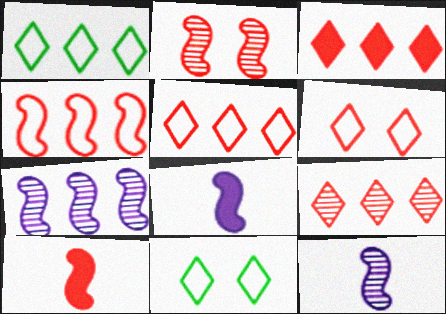[[2, 4, 10], 
[3, 5, 9]]